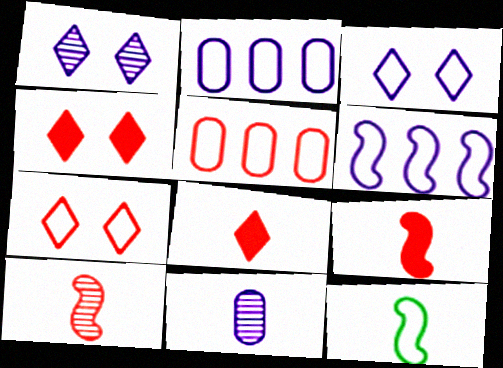[[2, 7, 12], 
[3, 5, 12], 
[4, 5, 10], 
[8, 11, 12]]